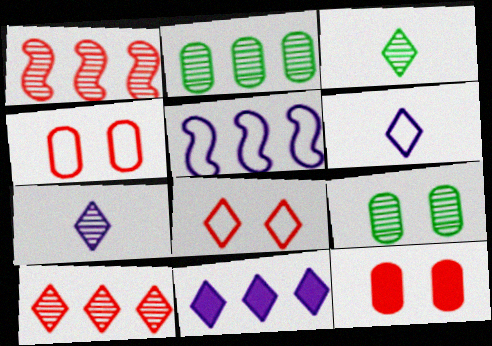[[1, 7, 9], 
[3, 5, 12], 
[3, 8, 11]]